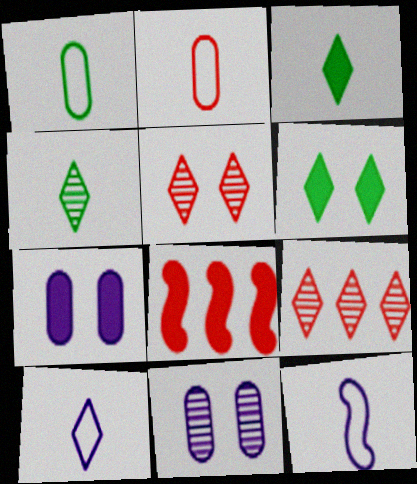[[2, 5, 8], 
[3, 7, 8], 
[6, 9, 10]]